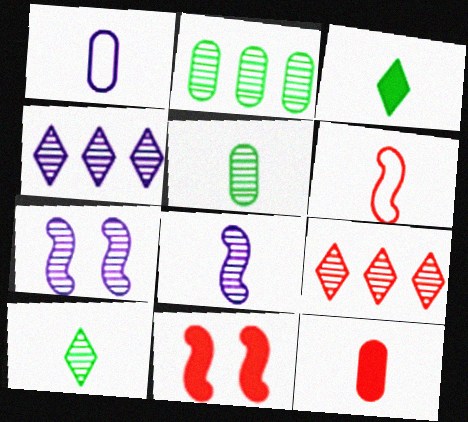[[1, 5, 12], 
[5, 7, 9]]